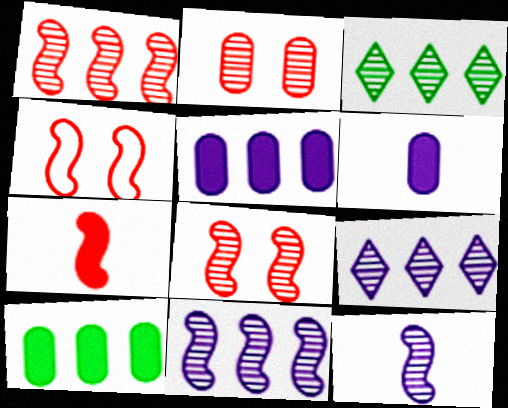[[1, 4, 7], 
[2, 3, 12], 
[3, 4, 6]]